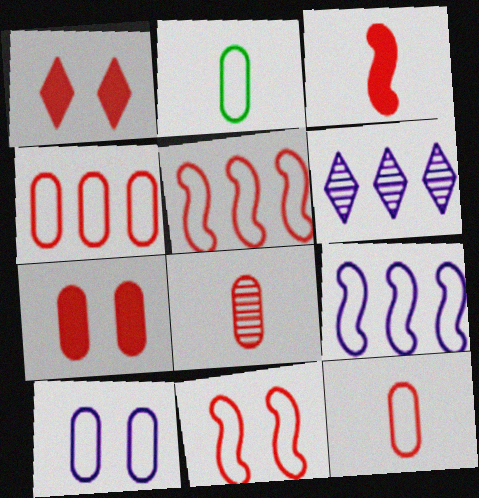[[1, 5, 8], 
[2, 4, 10], 
[4, 7, 8]]